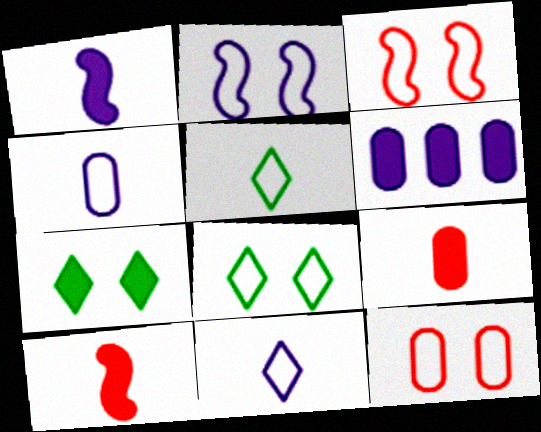[[2, 8, 12], 
[6, 7, 10]]